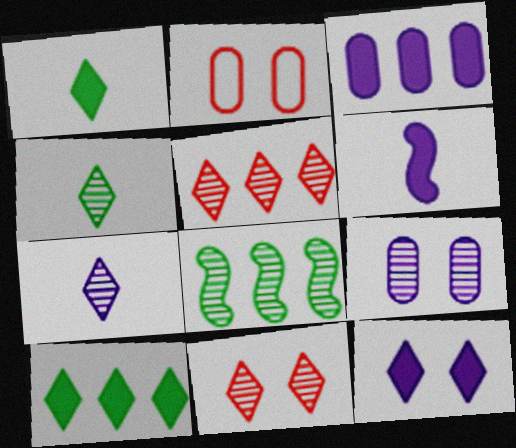[[3, 6, 12]]